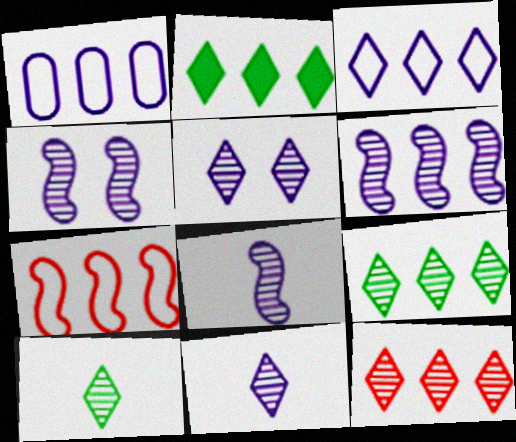[[2, 3, 12], 
[4, 6, 8], 
[5, 10, 12]]